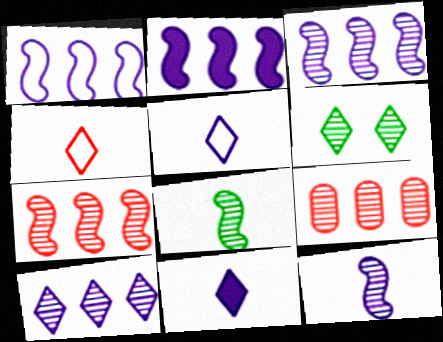[[1, 2, 3], 
[6, 9, 12]]